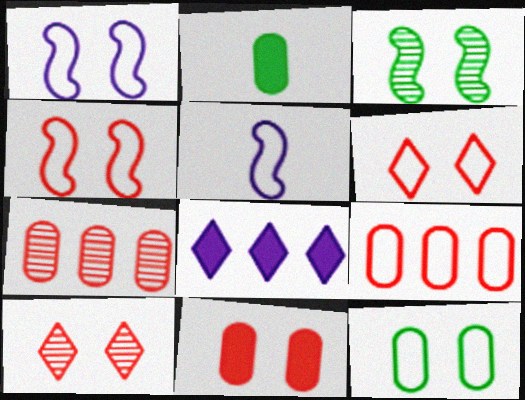[[1, 6, 12], 
[4, 10, 11]]